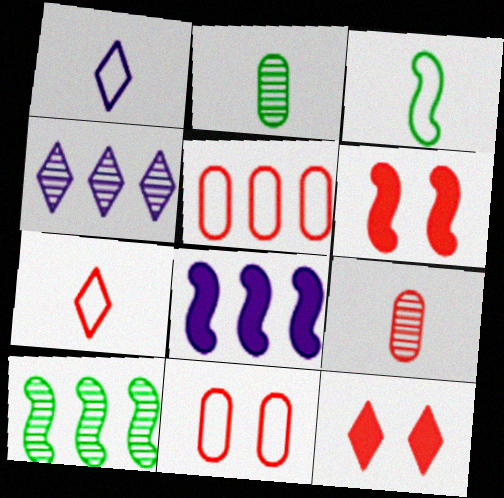[]